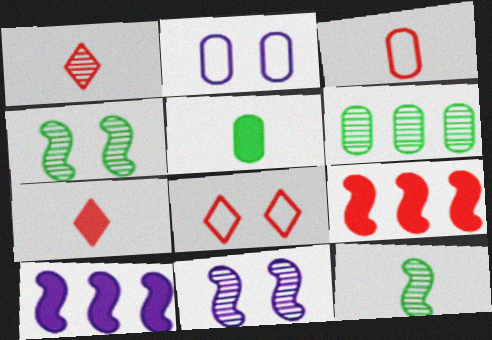[[1, 6, 11]]